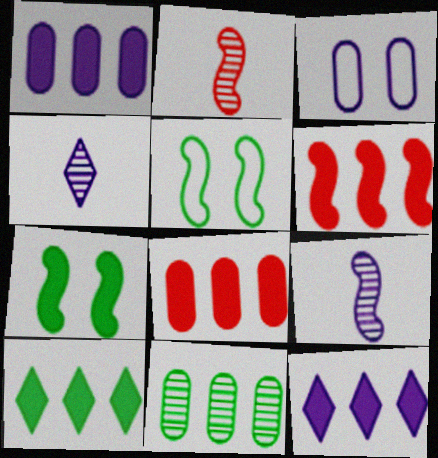[[1, 6, 10], 
[2, 3, 10], 
[3, 9, 12], 
[4, 5, 8], 
[5, 6, 9]]